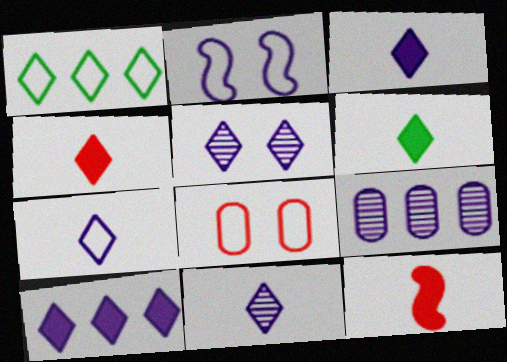[[1, 4, 5], 
[2, 3, 9], 
[3, 4, 6], 
[3, 7, 11], 
[5, 7, 10]]